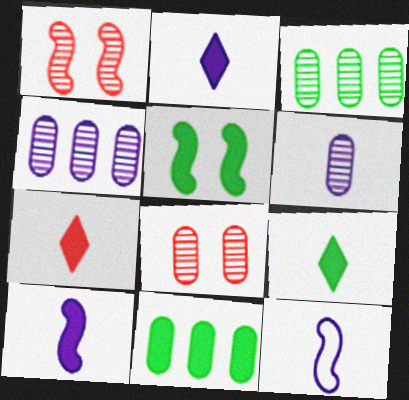[[2, 6, 12], 
[2, 7, 9], 
[3, 6, 8], 
[5, 9, 11]]